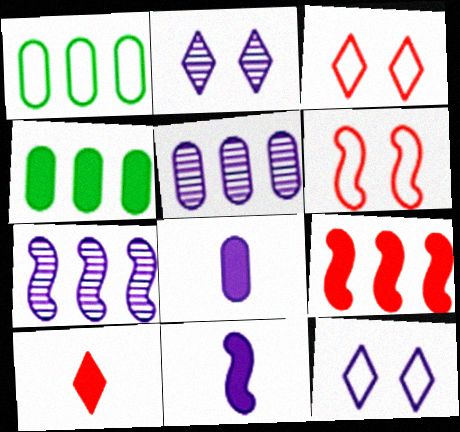[[5, 11, 12], 
[7, 8, 12]]